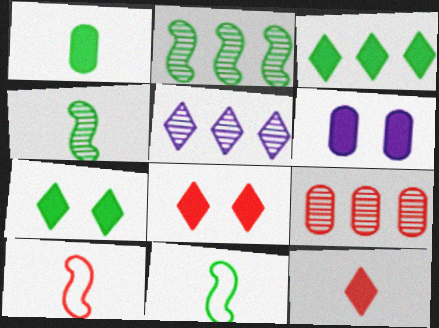[[2, 5, 9], 
[8, 9, 10]]